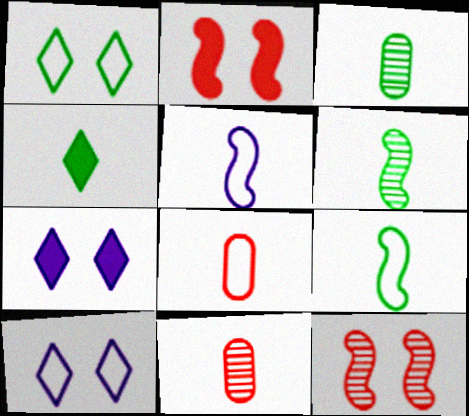[[3, 4, 9], 
[4, 5, 11]]